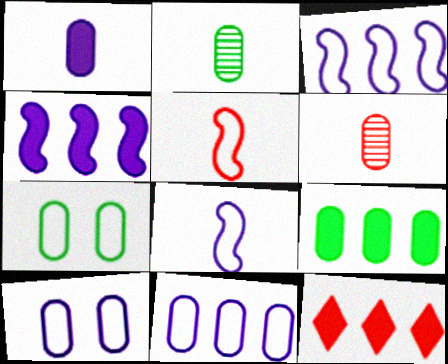[[2, 7, 9], 
[4, 9, 12], 
[6, 9, 10]]